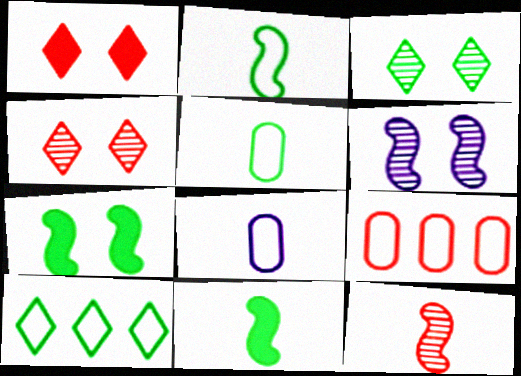[[1, 9, 12]]